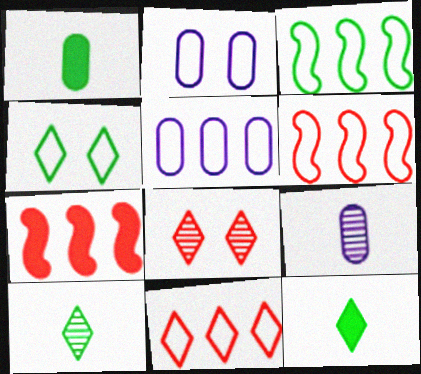[[2, 7, 10], 
[3, 5, 11], 
[4, 7, 9]]